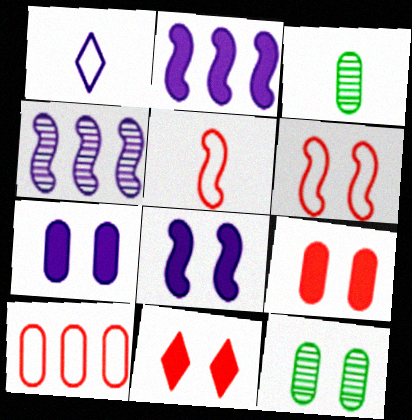[[1, 4, 7], 
[3, 7, 10]]